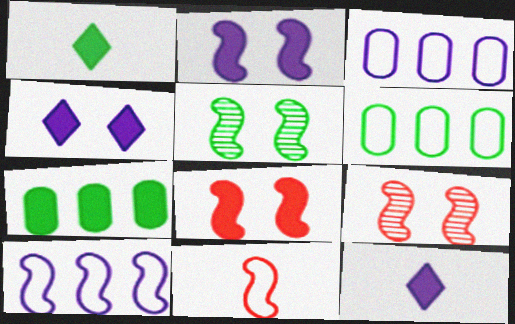[[1, 3, 9], 
[1, 5, 6], 
[6, 9, 12], 
[7, 8, 12]]